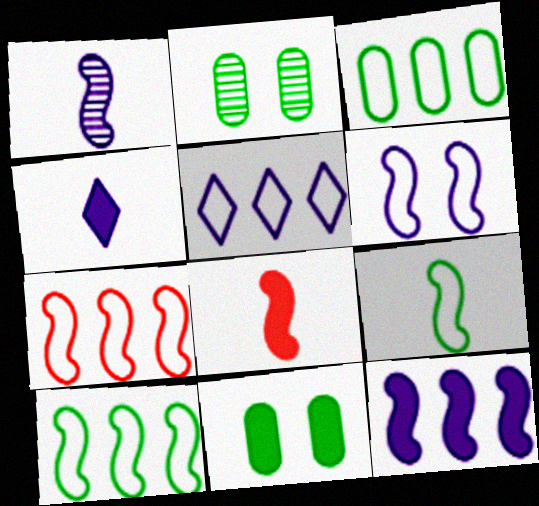[[1, 6, 12], 
[1, 8, 9], 
[2, 4, 7], 
[2, 5, 8], 
[3, 5, 7], 
[6, 7, 9]]